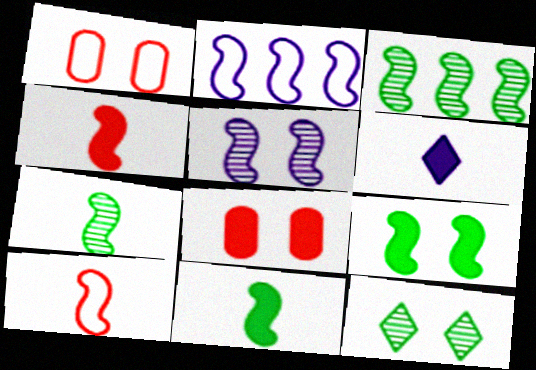[[1, 3, 6]]